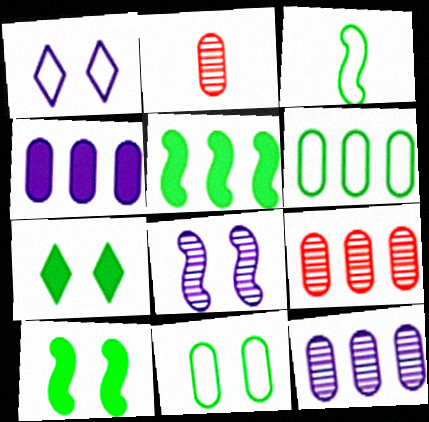[[1, 2, 5], 
[2, 4, 11], 
[4, 6, 9]]